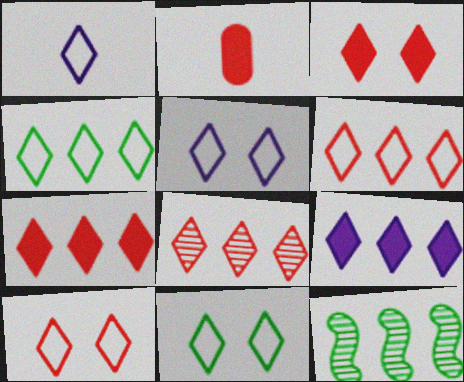[[1, 4, 10], 
[1, 6, 11], 
[2, 5, 12], 
[4, 8, 9], 
[5, 10, 11], 
[6, 7, 8]]